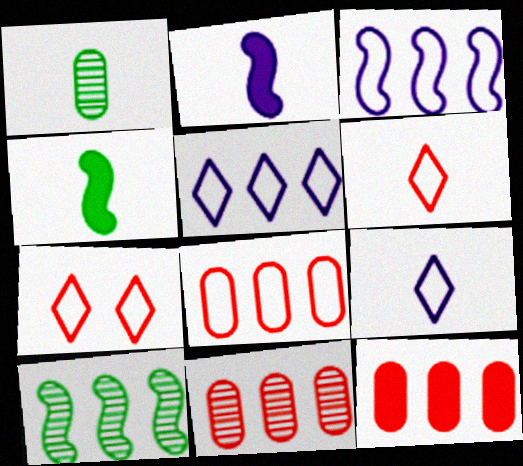[[1, 2, 6], 
[5, 10, 12], 
[8, 11, 12]]